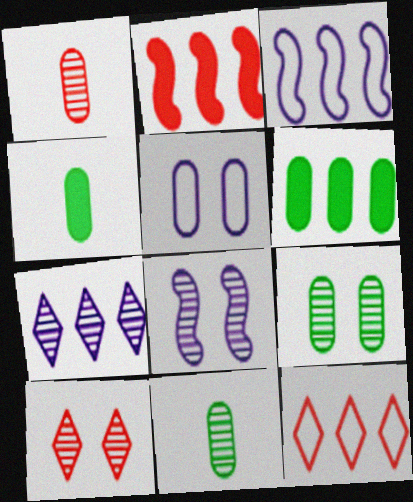[[1, 5, 6], 
[3, 4, 10], 
[4, 8, 12], 
[8, 9, 10]]